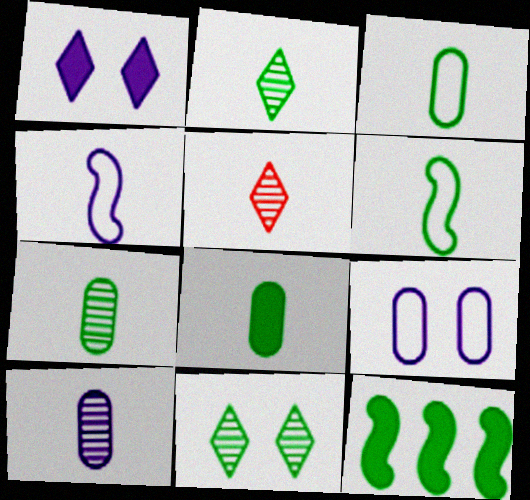[[2, 6, 8], 
[3, 7, 8], 
[3, 11, 12], 
[4, 5, 8], 
[5, 9, 12]]